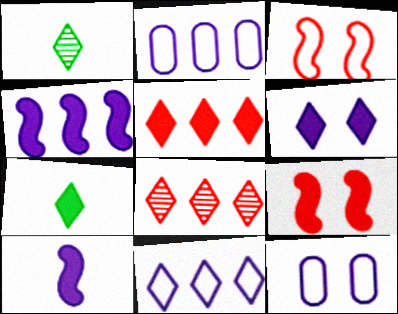[[1, 2, 9], 
[5, 6, 7]]